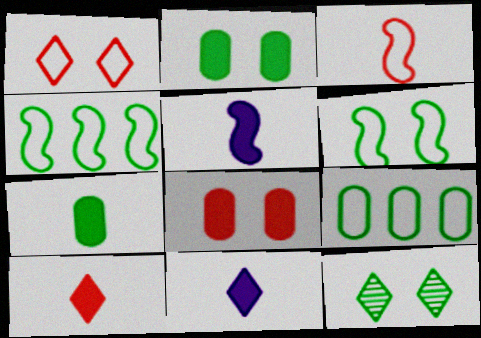[[2, 6, 12], 
[4, 7, 12], 
[5, 7, 10]]